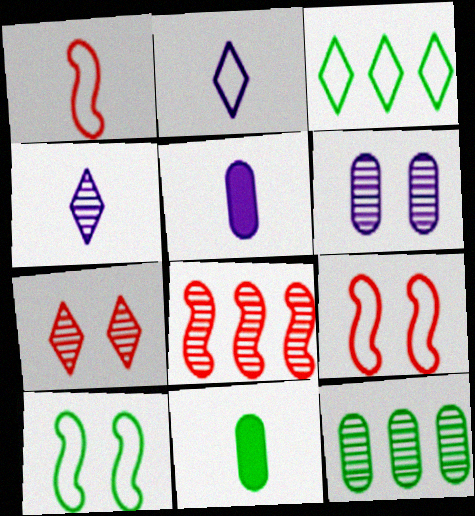[[1, 4, 11]]